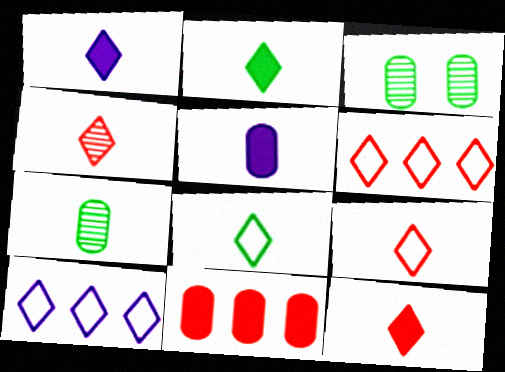[[1, 2, 12], 
[1, 4, 8], 
[4, 9, 12]]